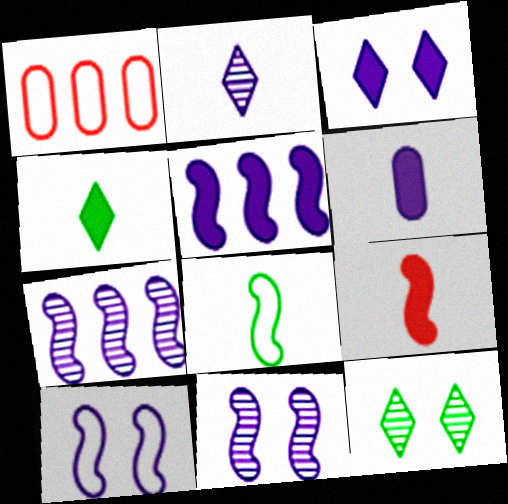[[1, 4, 11], 
[3, 5, 6], 
[4, 6, 9]]